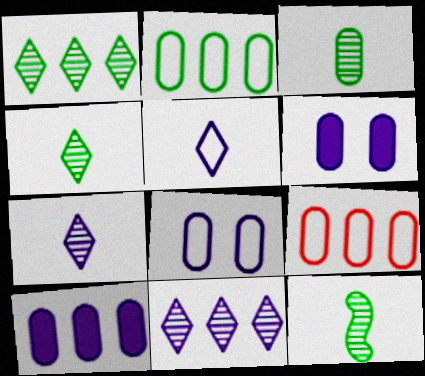[[3, 4, 12], 
[3, 6, 9]]